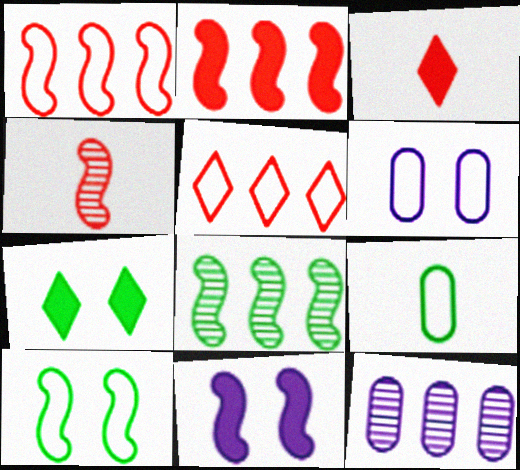[[3, 6, 8], 
[3, 10, 12], 
[7, 8, 9]]